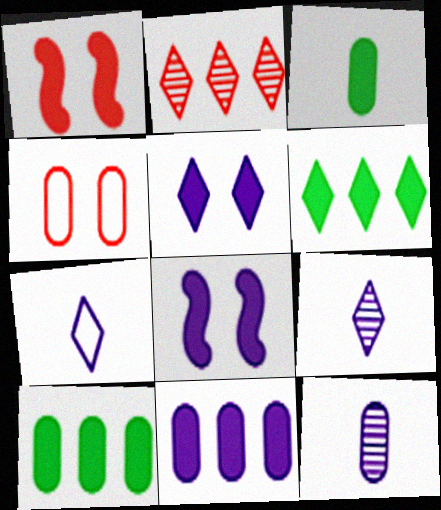[[4, 10, 12]]